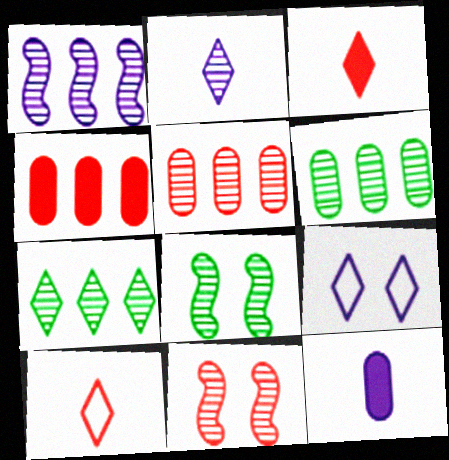[[1, 5, 7], 
[1, 9, 12], 
[2, 5, 8], 
[2, 6, 11], 
[3, 7, 9], 
[4, 10, 11]]